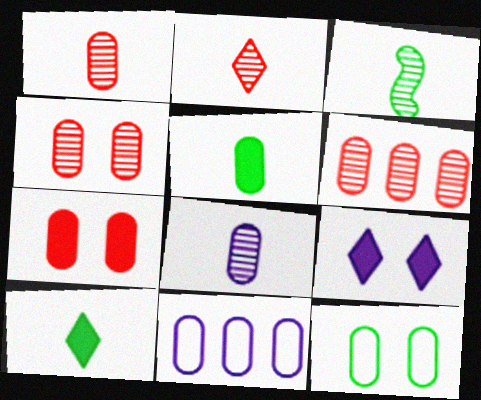[[1, 4, 6], 
[2, 3, 8], 
[4, 5, 11]]